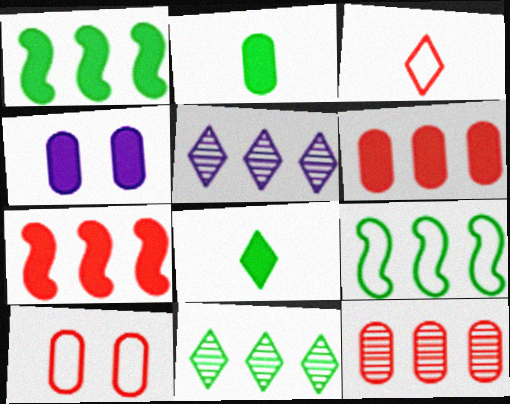[[2, 4, 6], 
[4, 7, 8], 
[5, 6, 9]]